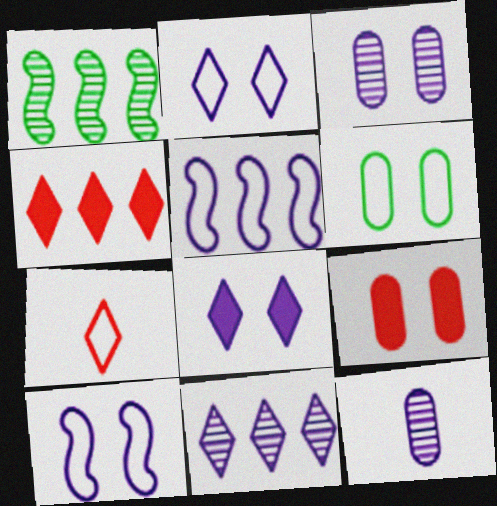[[3, 6, 9], 
[3, 8, 10], 
[5, 6, 7], 
[5, 8, 12]]